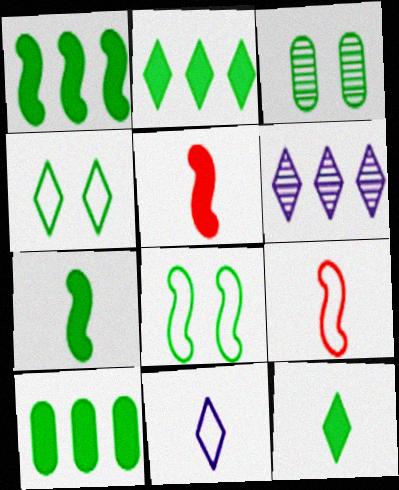[[1, 2, 10]]